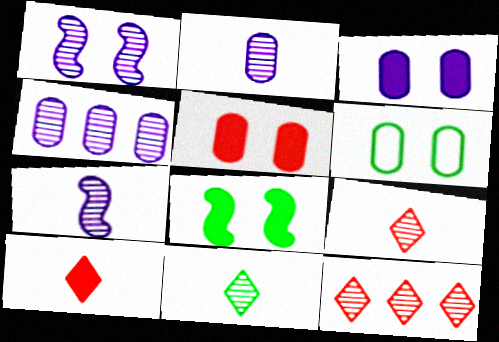[]